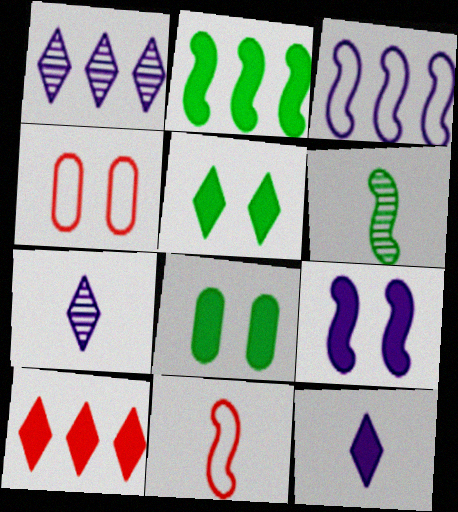[[1, 8, 11], 
[2, 4, 7], 
[5, 10, 12]]